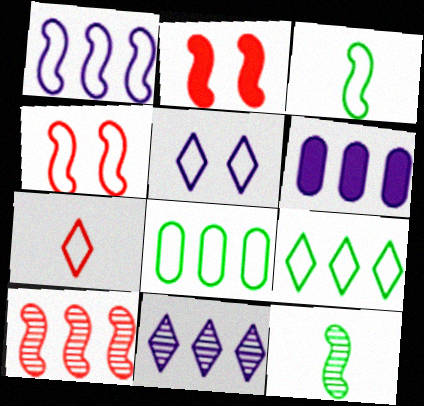[[1, 2, 12], 
[1, 3, 4], 
[1, 6, 11], 
[5, 7, 9], 
[6, 9, 10]]